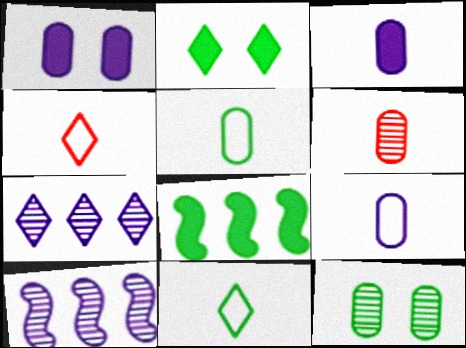[[2, 4, 7], 
[3, 5, 6], 
[8, 11, 12]]